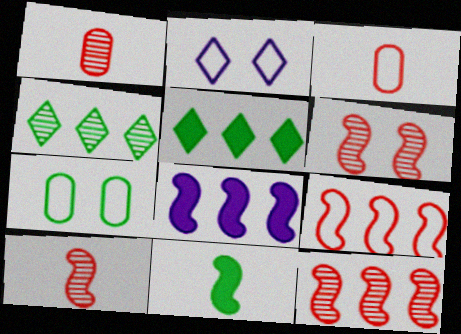[[4, 7, 11], 
[6, 10, 12]]